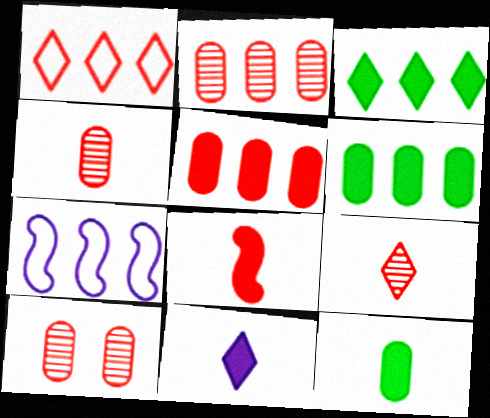[[1, 8, 10], 
[2, 3, 7], 
[2, 4, 10], 
[8, 11, 12]]